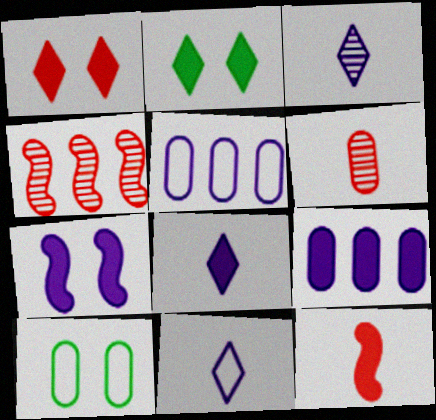[[2, 9, 12], 
[3, 5, 7], 
[3, 8, 11], 
[4, 8, 10], 
[6, 9, 10], 
[7, 8, 9]]